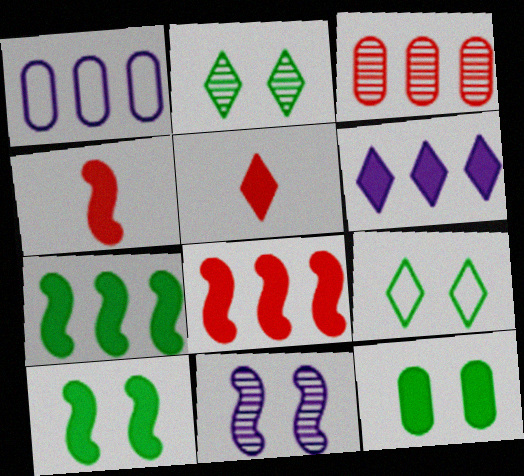[[1, 2, 4], 
[4, 6, 12]]